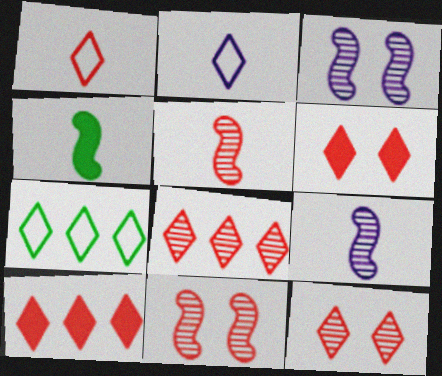[[1, 6, 8], 
[1, 10, 12]]